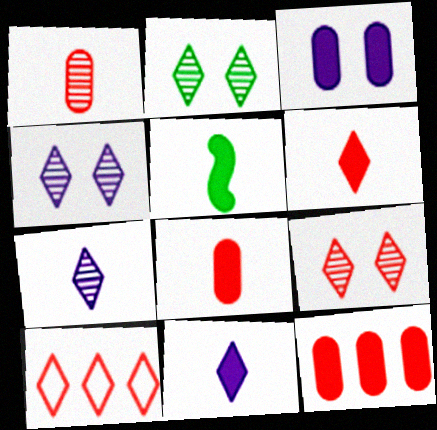[[2, 4, 9], 
[2, 10, 11], 
[5, 8, 11], 
[6, 9, 10]]